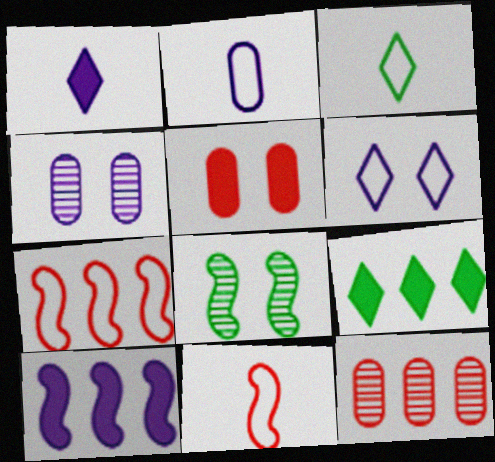[[2, 3, 11], 
[4, 9, 11], 
[5, 6, 8], 
[8, 10, 11]]